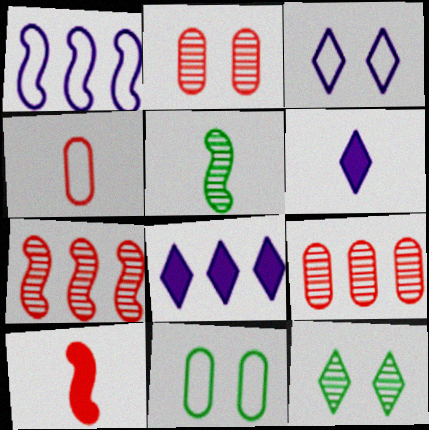[[4, 5, 6], 
[6, 7, 11]]